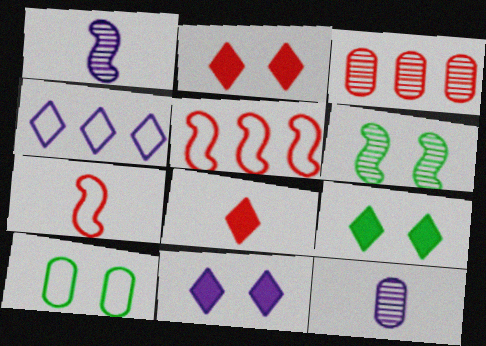[[2, 3, 7], 
[2, 9, 11], 
[4, 7, 10], 
[5, 9, 12], 
[6, 9, 10]]